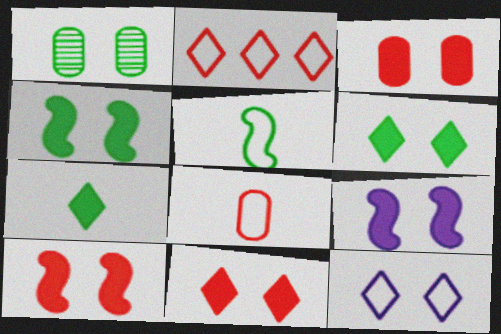[[1, 10, 12], 
[3, 6, 9], 
[3, 10, 11], 
[4, 9, 10]]